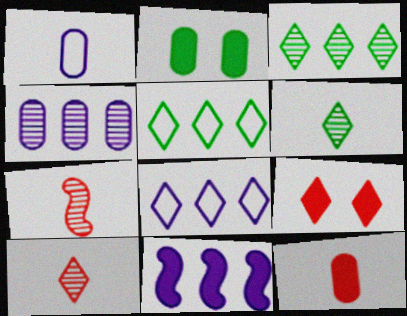[[2, 7, 8], 
[4, 8, 11], 
[6, 8, 9]]